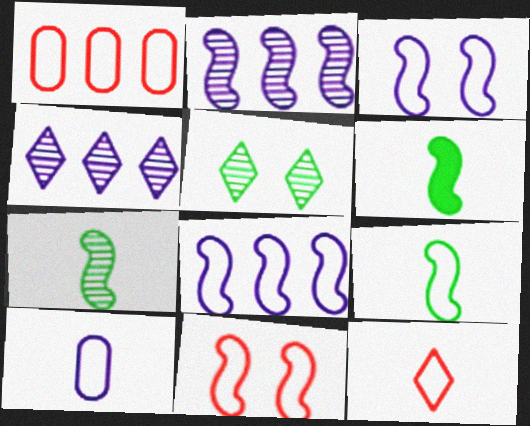[[1, 11, 12], 
[2, 6, 11], 
[6, 7, 9], 
[8, 9, 11], 
[9, 10, 12]]